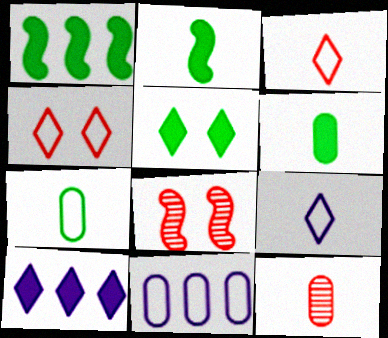[[1, 5, 6], 
[2, 9, 12], 
[7, 8, 10]]